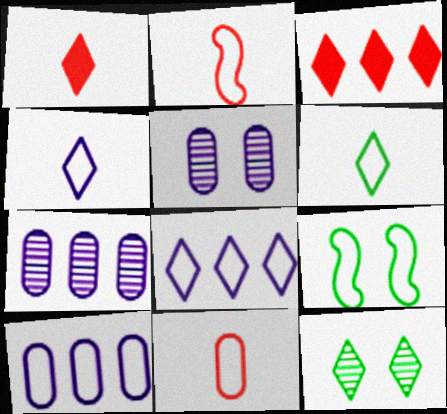[[1, 7, 9], 
[1, 8, 12], 
[3, 4, 12], 
[8, 9, 11]]